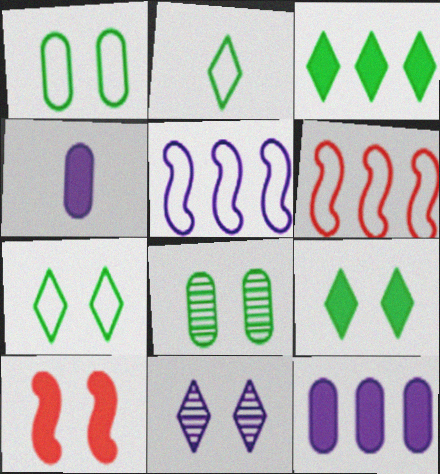[[1, 10, 11], 
[3, 4, 10], 
[4, 5, 11]]